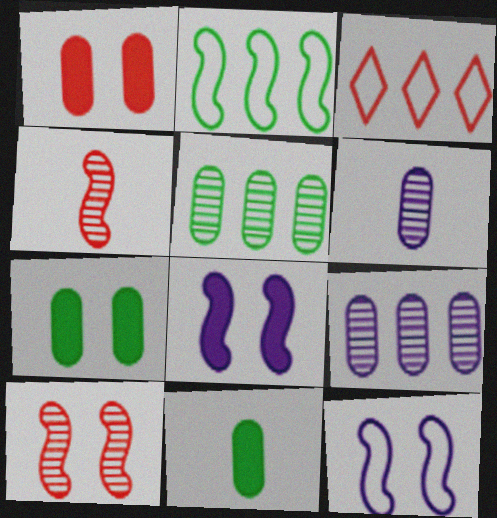[[1, 3, 4], 
[2, 4, 8]]